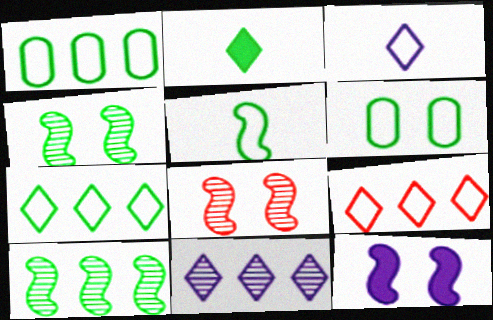[[1, 2, 4], 
[2, 6, 10], 
[5, 6, 7]]